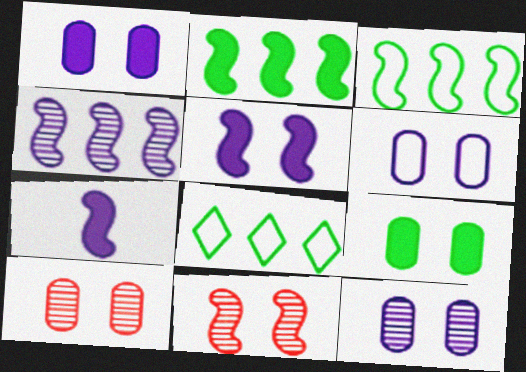[[1, 6, 12], 
[3, 7, 11], 
[6, 9, 10], 
[7, 8, 10]]